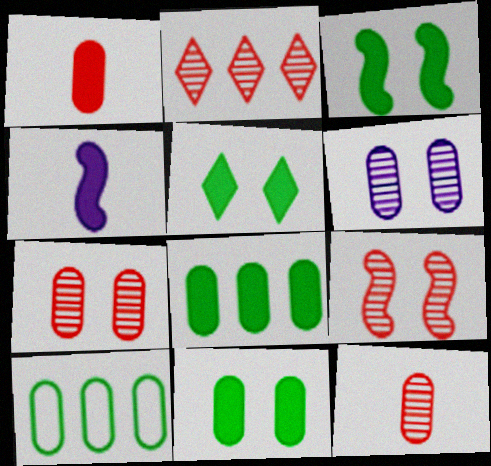[[1, 6, 10], 
[2, 9, 12], 
[3, 5, 11]]